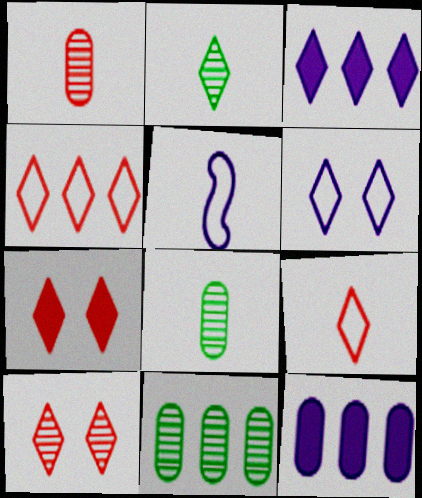[[5, 7, 11]]